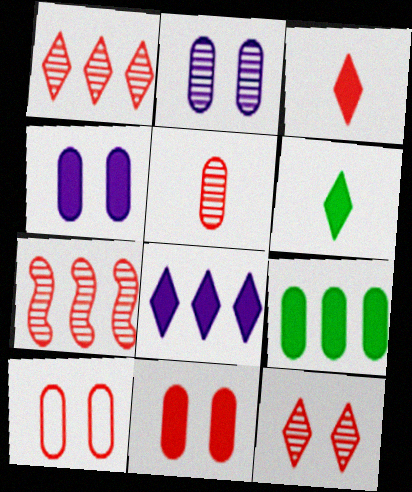[[3, 7, 10], 
[5, 7, 12]]